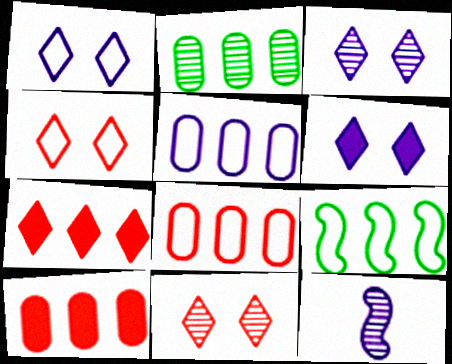[[1, 3, 6], 
[2, 5, 10], 
[2, 11, 12], 
[5, 6, 12]]